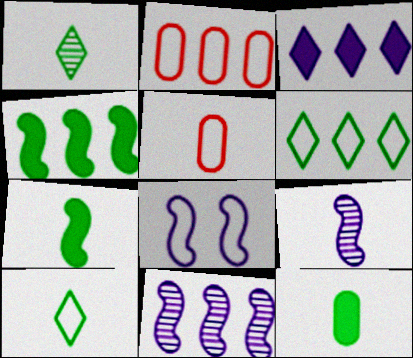[[2, 8, 10], 
[5, 6, 8]]